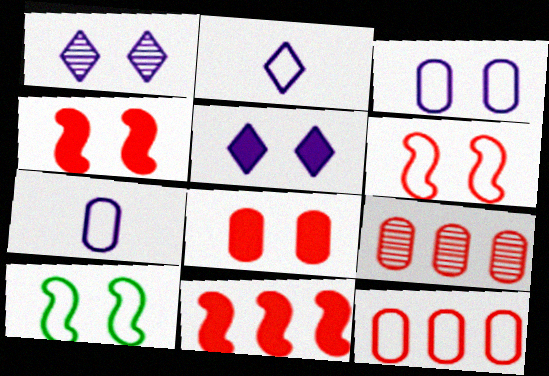[[1, 8, 10], 
[2, 10, 12]]